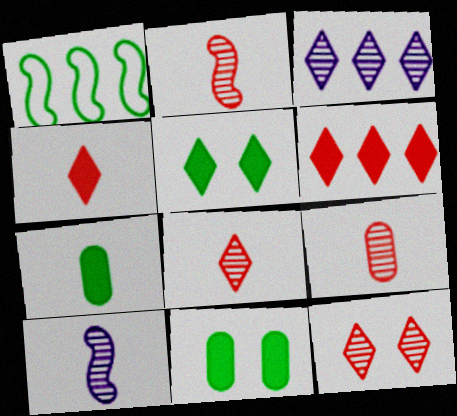[[2, 8, 9]]